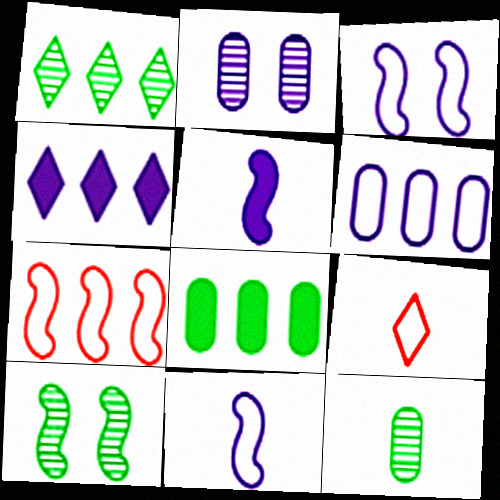[[1, 10, 12], 
[2, 4, 11], 
[5, 7, 10], 
[5, 9, 12]]